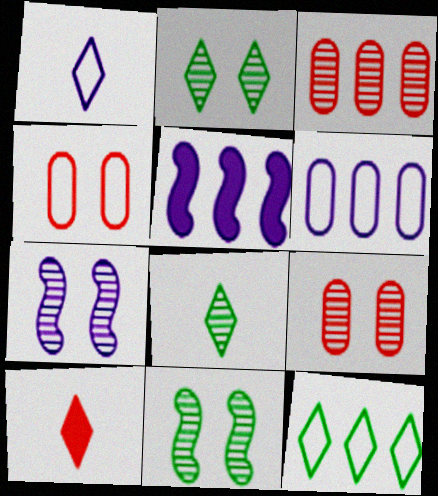[[1, 8, 10], 
[2, 7, 9], 
[3, 5, 12], 
[3, 7, 8], 
[4, 5, 8], 
[6, 10, 11]]